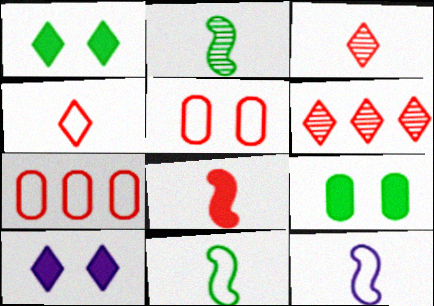[[2, 7, 10], 
[2, 8, 12], 
[5, 6, 8], 
[6, 9, 12]]